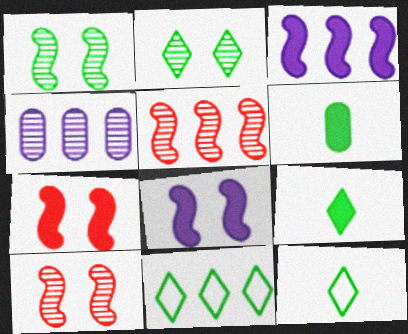[[1, 6, 11], 
[2, 9, 11], 
[4, 7, 12]]